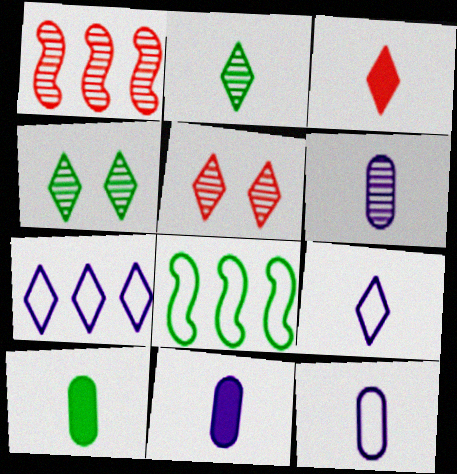[[1, 4, 6], 
[2, 3, 9], 
[3, 4, 7], 
[4, 8, 10], 
[5, 8, 11], 
[6, 11, 12]]